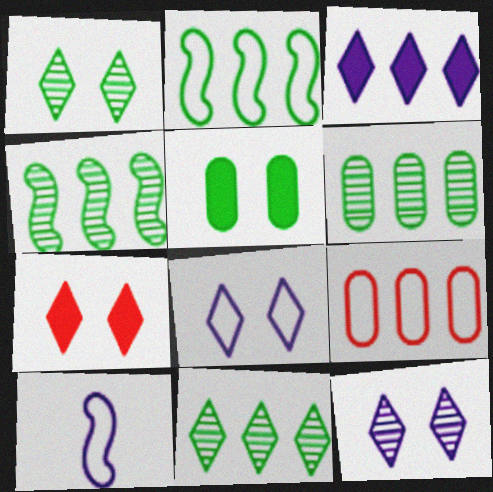[[1, 7, 8], 
[3, 4, 9], 
[4, 6, 11], 
[6, 7, 10]]